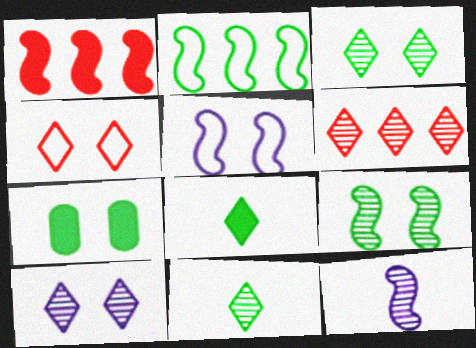[[2, 7, 11], 
[6, 10, 11]]